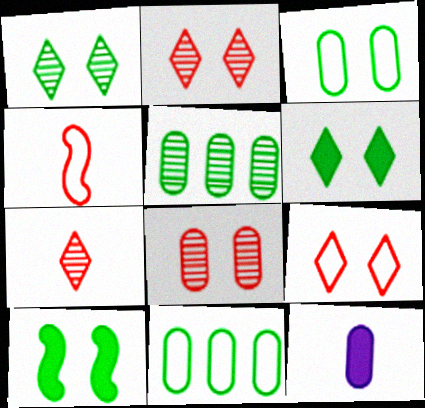[[1, 3, 10], 
[8, 11, 12]]